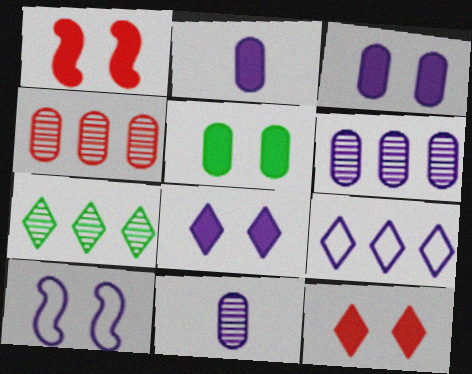[[1, 5, 8]]